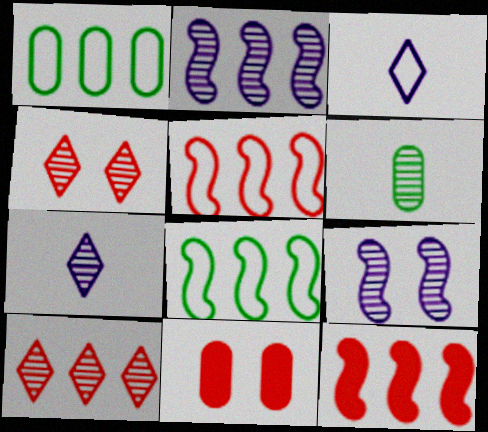[[2, 4, 6], 
[2, 8, 12], 
[6, 9, 10], 
[7, 8, 11]]